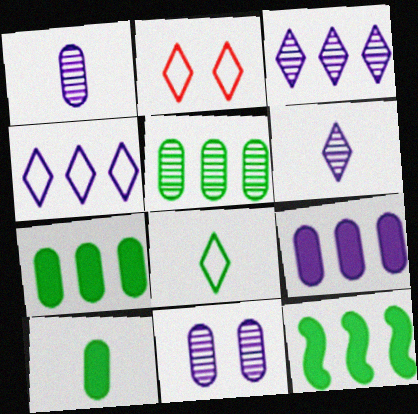[[1, 2, 12], 
[2, 4, 8]]